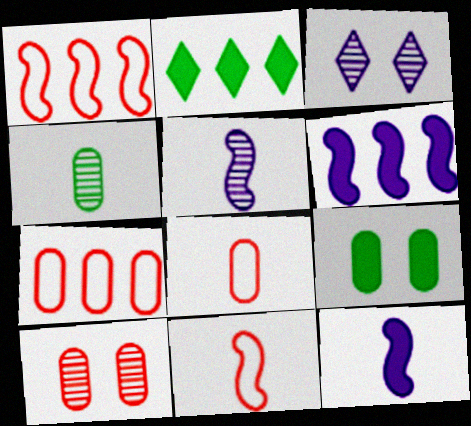[]